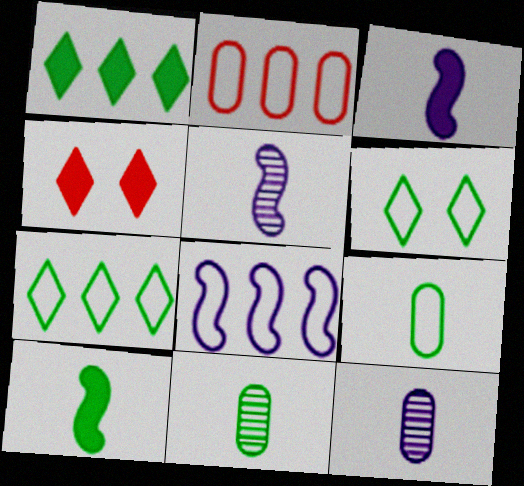[[2, 7, 8], 
[4, 8, 11]]